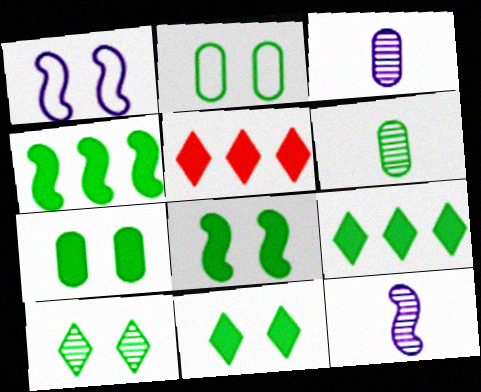[[1, 5, 6], 
[2, 5, 12], 
[2, 8, 10], 
[7, 8, 11]]